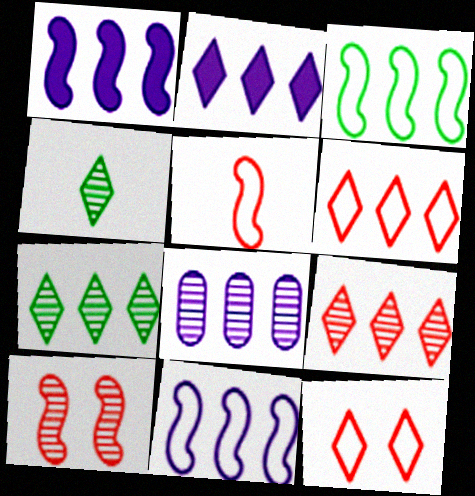[[2, 4, 12], 
[2, 6, 7], 
[2, 8, 11], 
[4, 8, 10]]